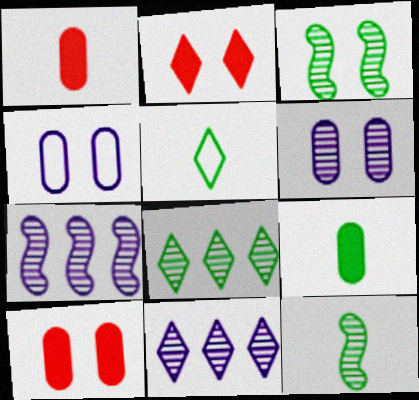[[2, 3, 4], 
[2, 5, 11], 
[5, 7, 10], 
[5, 9, 12]]